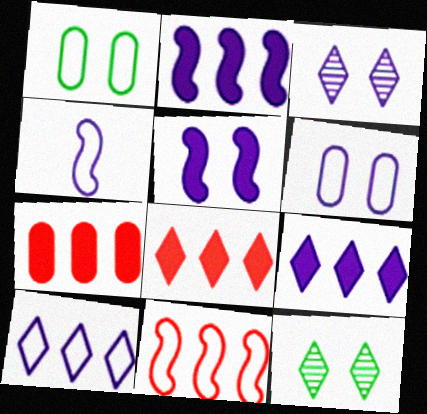[[3, 5, 6], 
[4, 6, 10], 
[4, 7, 12]]